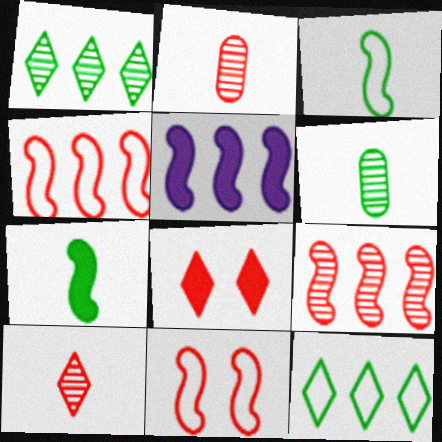[[2, 4, 8]]